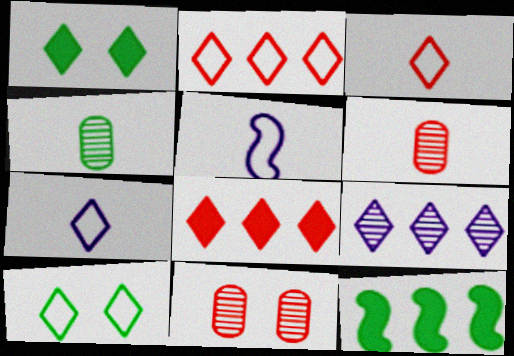[[1, 3, 9], 
[2, 7, 10], 
[4, 10, 12], 
[7, 11, 12]]